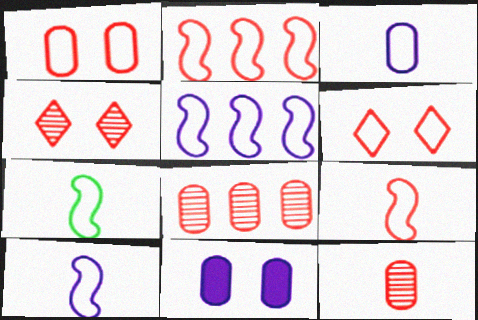[[7, 9, 10]]